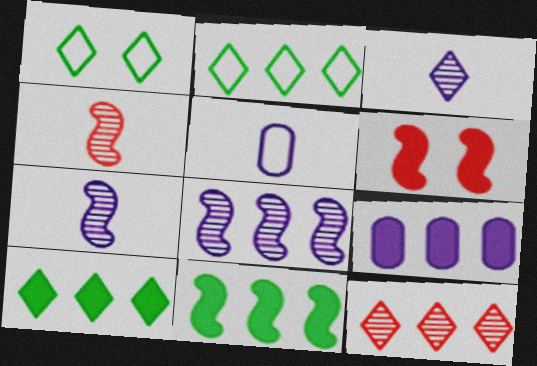[[1, 4, 9]]